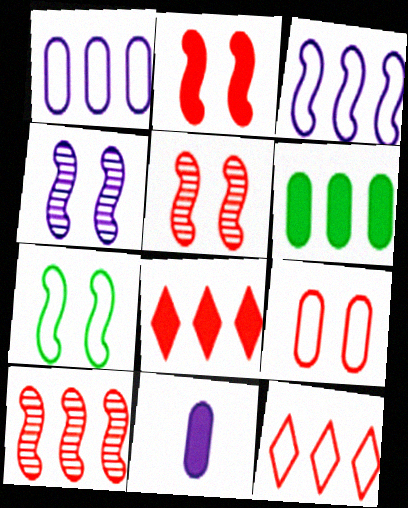[[2, 4, 7]]